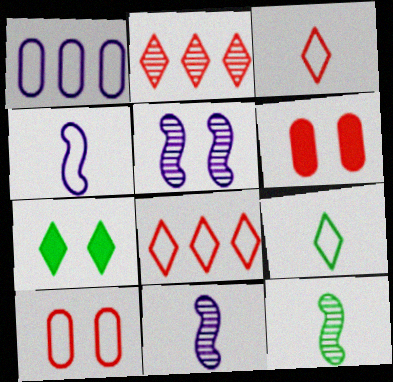[[5, 7, 10]]